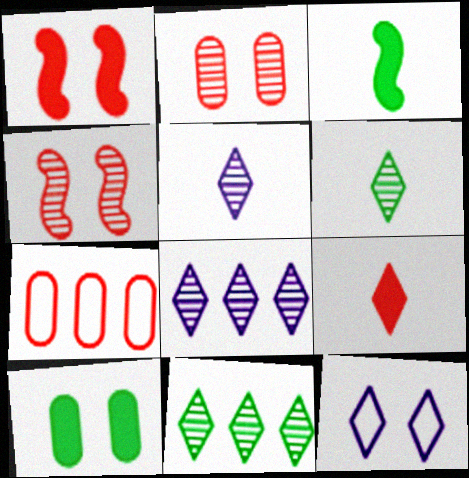[[4, 7, 9], 
[4, 10, 12], 
[9, 11, 12]]